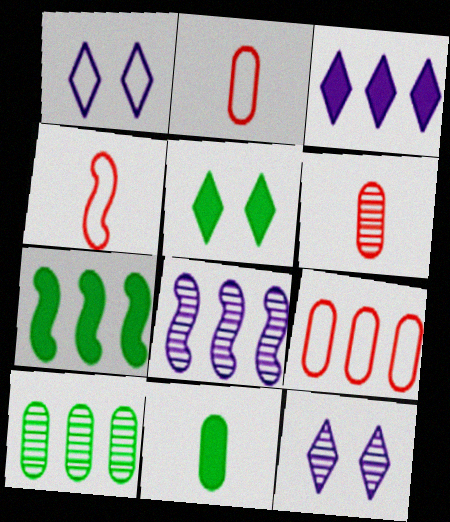[[1, 6, 7], 
[2, 5, 8], 
[2, 7, 12], 
[5, 7, 11]]